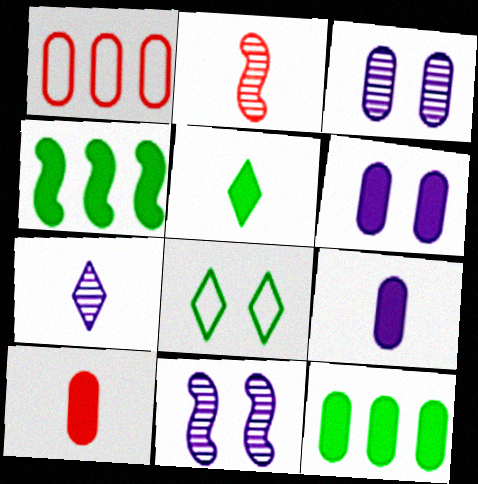[[1, 5, 11], 
[6, 10, 12]]